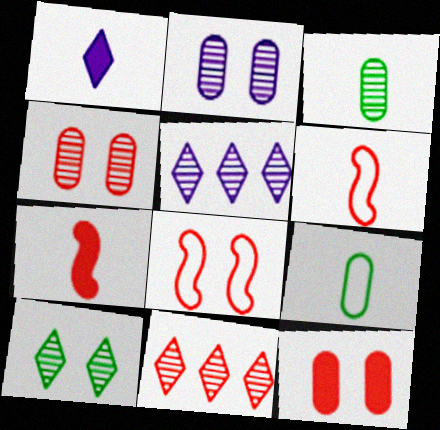[[1, 3, 6], 
[6, 11, 12]]